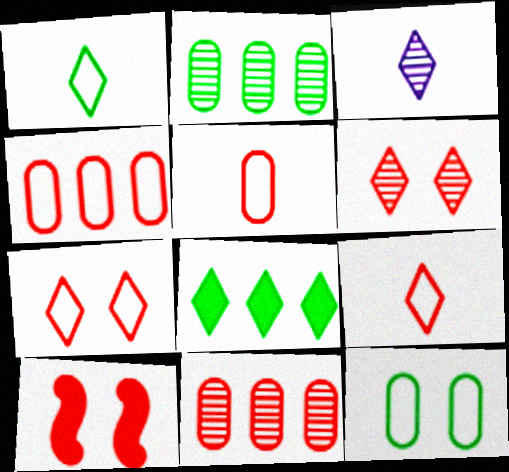[[3, 7, 8], 
[9, 10, 11]]